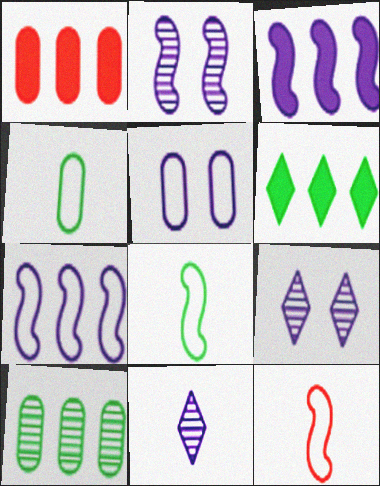[[1, 3, 6], 
[1, 8, 9], 
[3, 5, 11]]